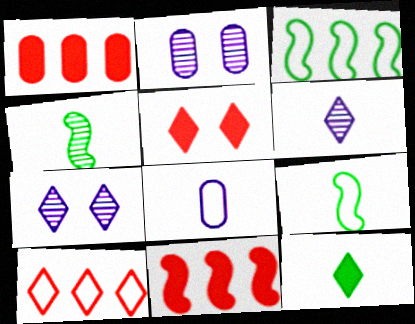[[1, 7, 9], 
[7, 10, 12]]